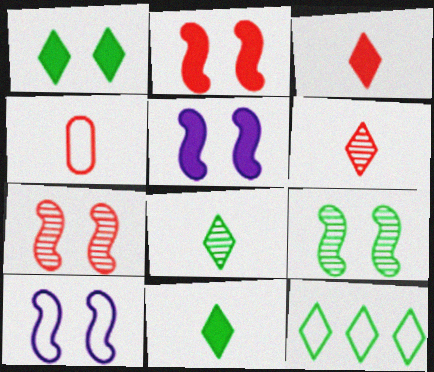[[1, 8, 12], 
[2, 9, 10], 
[4, 10, 12]]